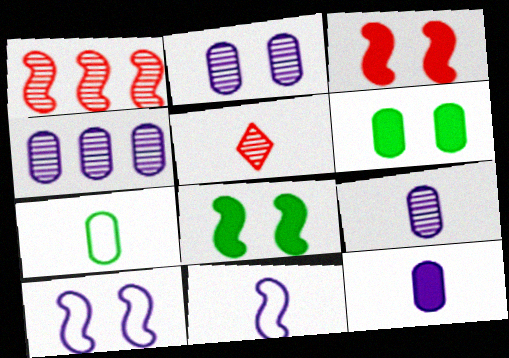[[1, 8, 11], 
[2, 4, 9]]